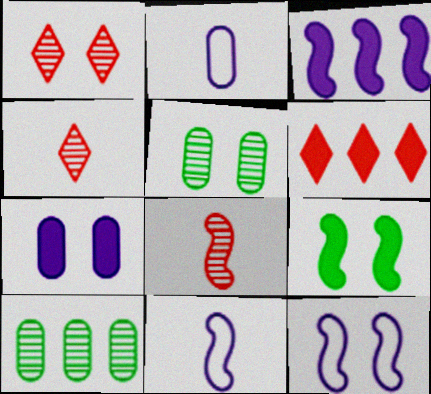[[5, 6, 11]]